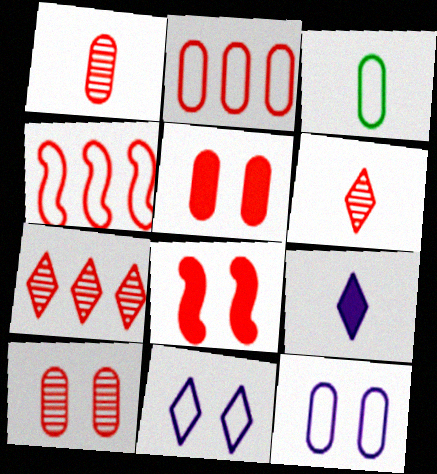[[1, 2, 5], 
[2, 3, 12], 
[2, 6, 8], 
[3, 4, 11], 
[4, 5, 6]]